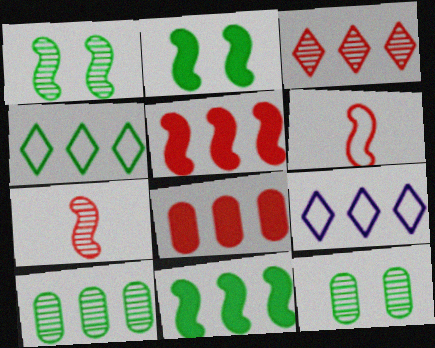[[4, 10, 11], 
[5, 9, 10]]